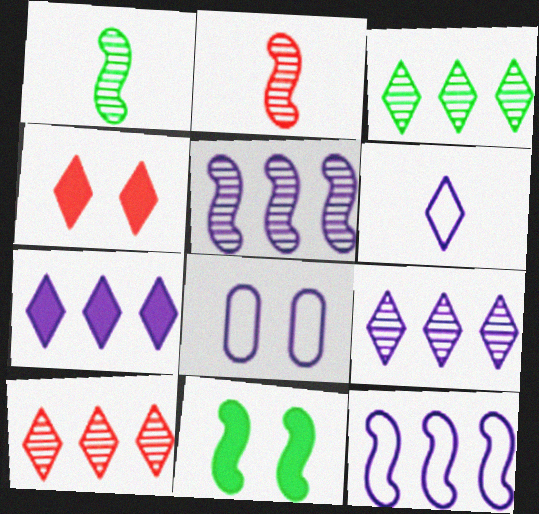[[2, 11, 12], 
[3, 4, 6], 
[3, 9, 10], 
[6, 8, 12]]